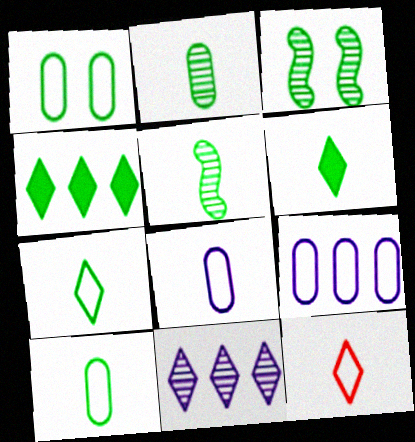[[1, 4, 5], 
[3, 4, 10], 
[5, 6, 10]]